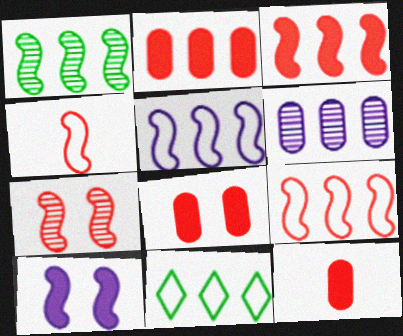[[1, 3, 5], 
[1, 4, 10], 
[2, 8, 12], 
[3, 4, 7], 
[3, 6, 11]]